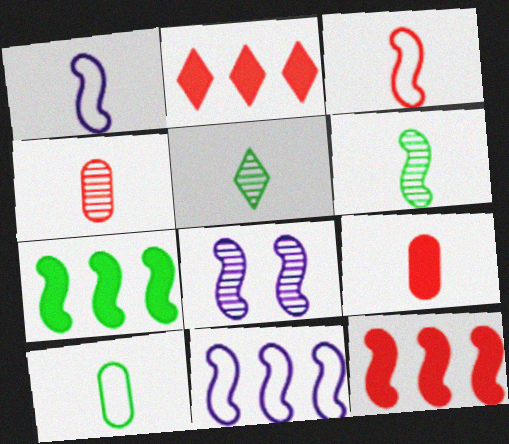[[1, 5, 9], 
[2, 8, 10], 
[3, 7, 8]]